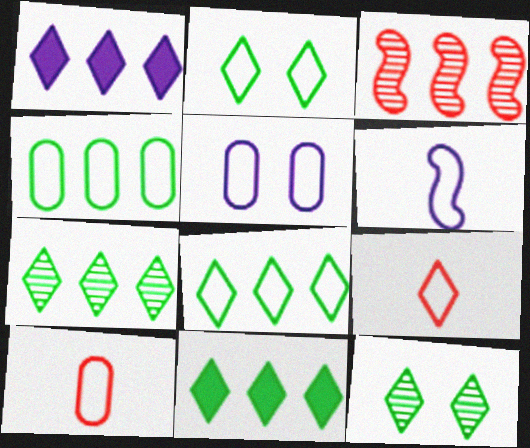[[1, 3, 4], 
[1, 9, 12], 
[4, 5, 10], 
[7, 8, 11]]